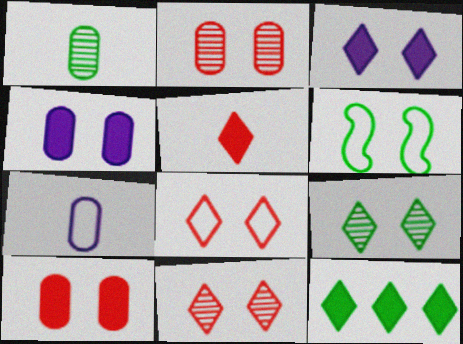[[1, 6, 12], 
[2, 3, 6], 
[3, 5, 12], 
[3, 8, 9], 
[4, 6, 11]]